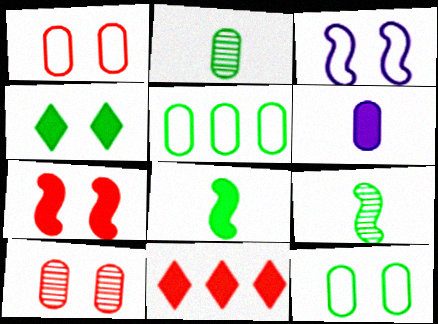[[2, 3, 11], 
[3, 4, 10], 
[4, 5, 9], 
[5, 6, 10]]